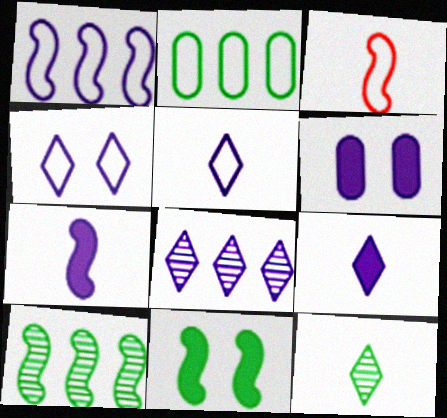[[2, 3, 4], 
[2, 11, 12], 
[4, 8, 9]]